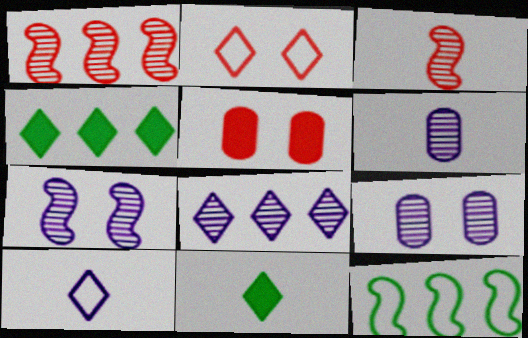[[2, 8, 11], 
[6, 7, 8]]